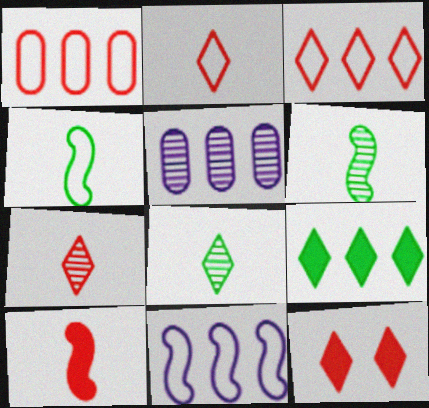[[3, 7, 12], 
[4, 5, 12]]